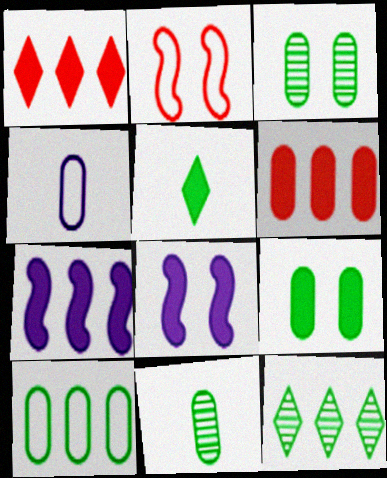[[3, 4, 6], 
[5, 6, 8], 
[9, 10, 11]]